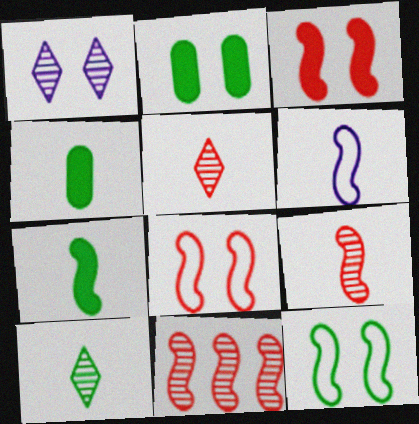[[1, 2, 8], 
[4, 5, 6], 
[6, 7, 9]]